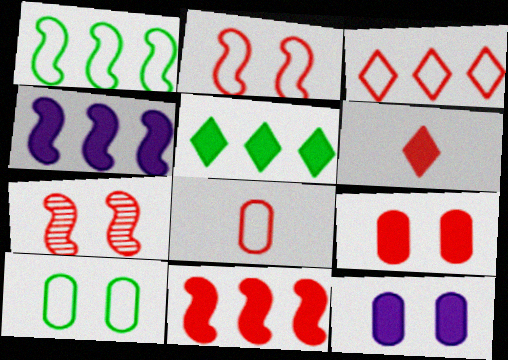[[2, 3, 8], 
[6, 9, 11]]